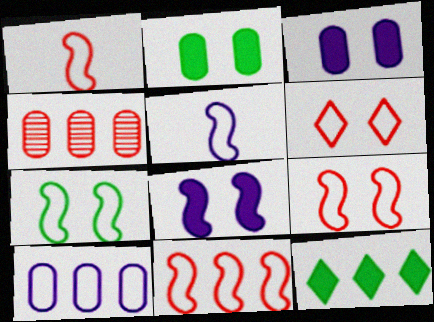[[1, 9, 11], 
[5, 7, 11]]